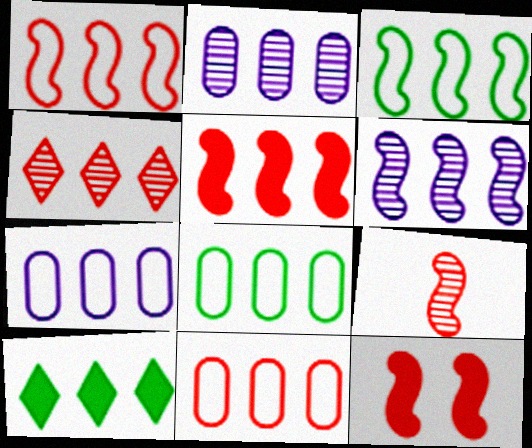[[1, 2, 10], 
[1, 9, 12], 
[3, 5, 6], 
[4, 5, 11], 
[6, 10, 11], 
[7, 8, 11]]